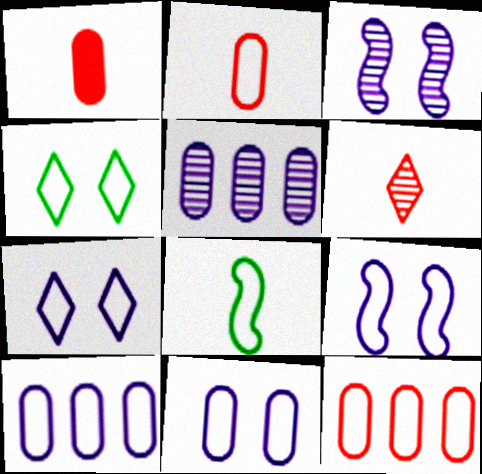[[7, 8, 12], 
[7, 9, 11]]